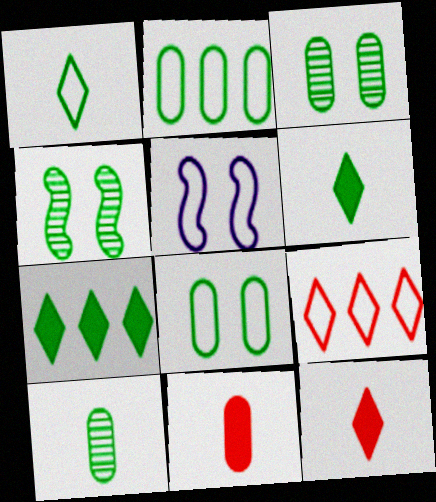[[2, 4, 6]]